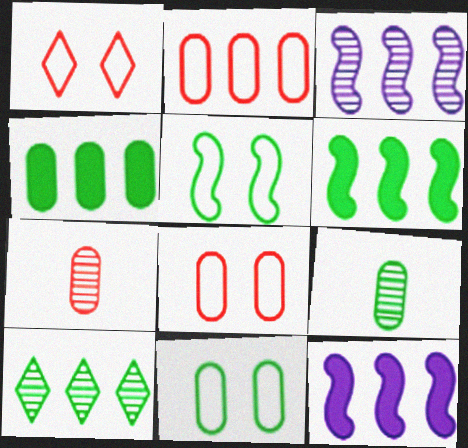[[1, 9, 12], 
[2, 10, 12], 
[4, 9, 11]]